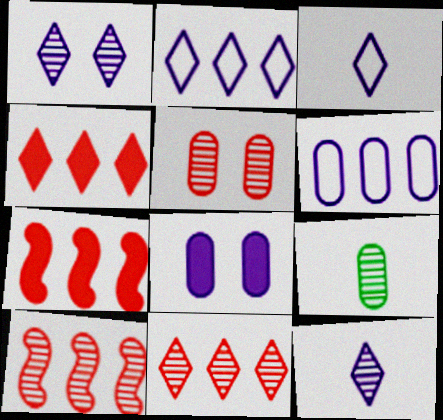[[1, 9, 10]]